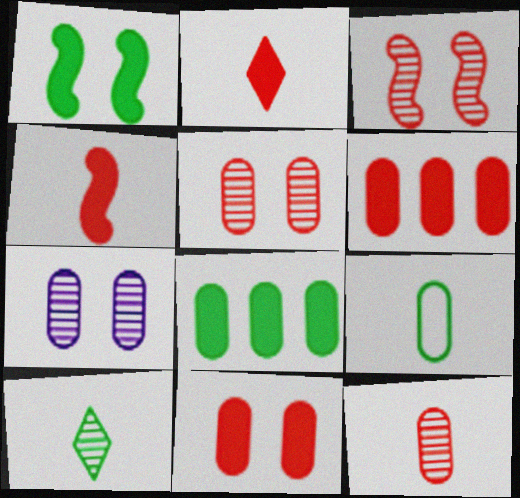[[6, 7, 9]]